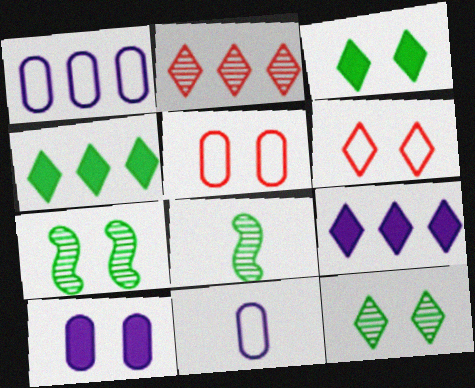[[5, 8, 9], 
[6, 7, 10]]